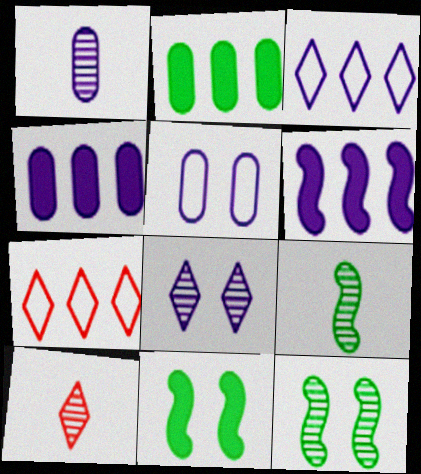[[1, 4, 5], 
[1, 7, 11], 
[1, 9, 10]]